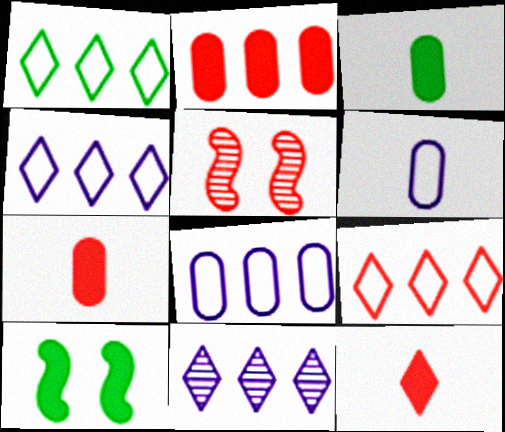[[1, 4, 9], 
[3, 4, 5], 
[5, 7, 9]]